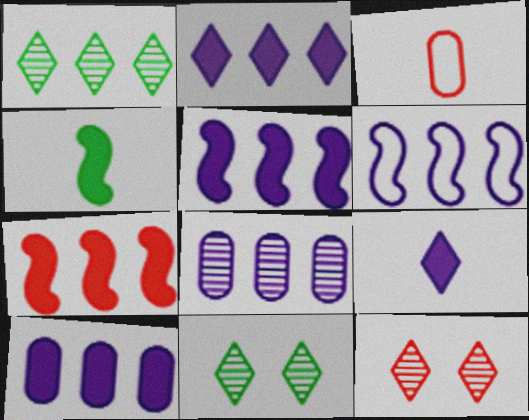[[2, 5, 10], 
[2, 6, 8], 
[3, 5, 11], 
[3, 7, 12]]